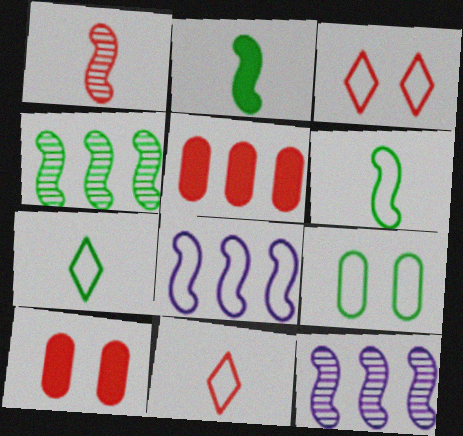[[1, 3, 5], 
[7, 10, 12], 
[8, 9, 11]]